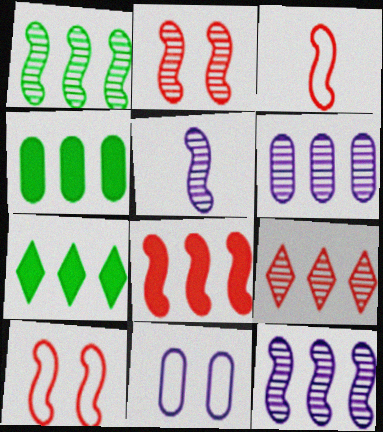[[1, 2, 5], 
[1, 6, 9], 
[2, 3, 8]]